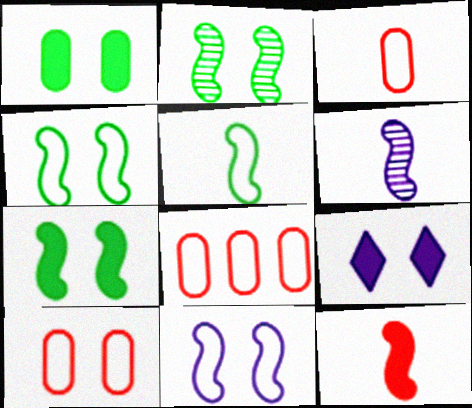[[2, 4, 7], 
[2, 9, 10], 
[3, 8, 10], 
[5, 6, 12]]